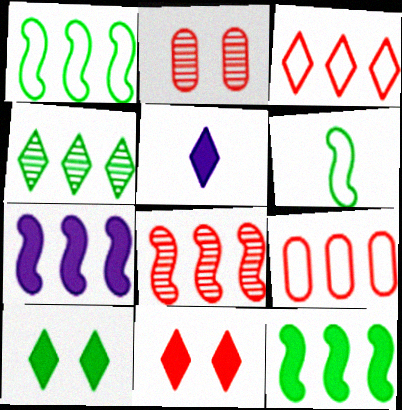[[1, 2, 5], 
[1, 7, 8], 
[4, 7, 9]]